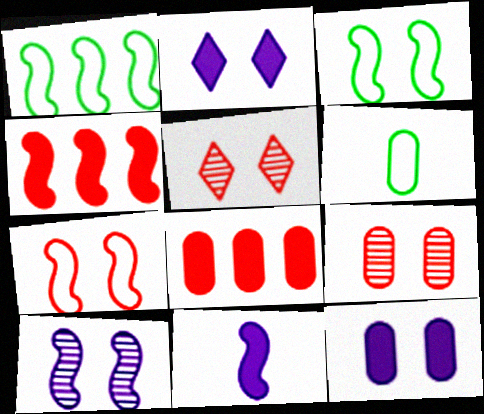[[2, 3, 9], 
[3, 5, 12]]